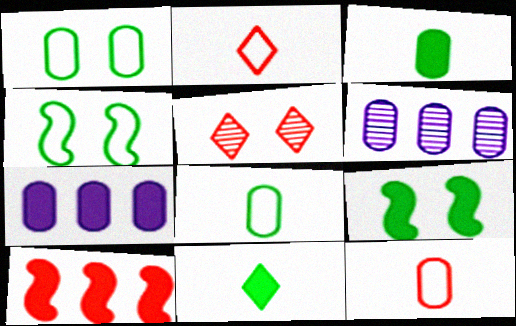[[2, 6, 9], 
[5, 10, 12]]